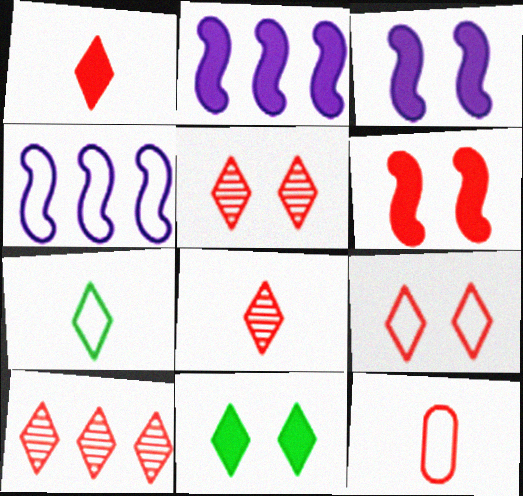[[1, 9, 10], 
[5, 8, 10], 
[6, 10, 12]]